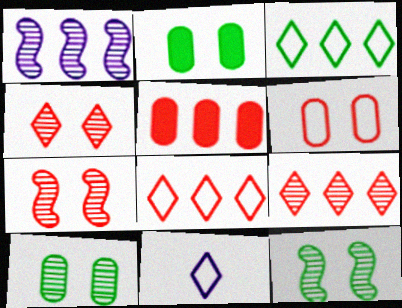[[1, 3, 5], 
[5, 11, 12]]